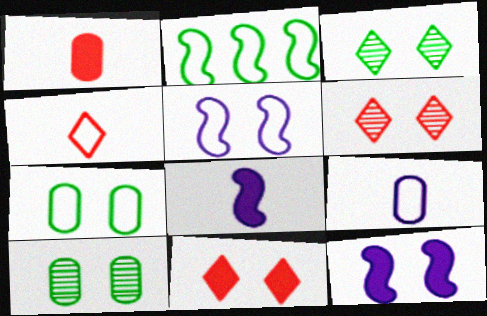[[5, 10, 11], 
[6, 7, 12]]